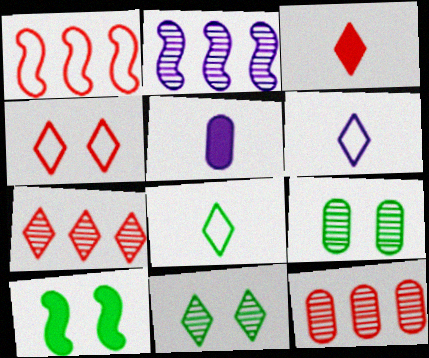[[1, 5, 11], 
[3, 4, 7], 
[6, 10, 12]]